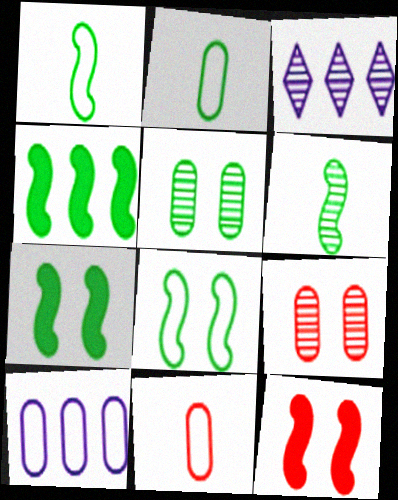[[2, 3, 12], 
[3, 6, 9], 
[3, 7, 11], 
[4, 6, 8]]